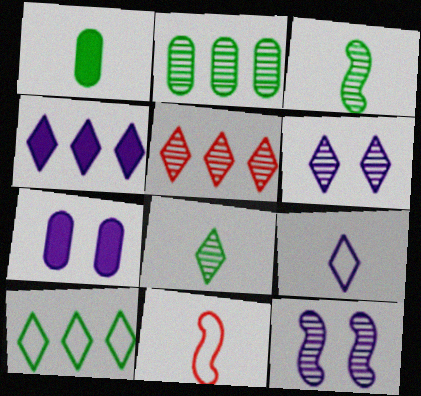[[4, 5, 10], 
[4, 6, 9], 
[5, 6, 8]]